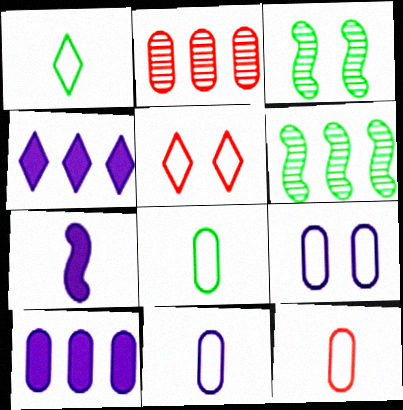[[3, 4, 12], 
[8, 11, 12]]